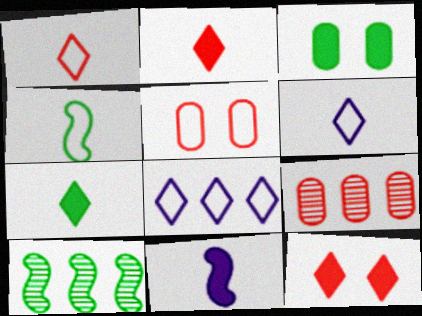[[4, 5, 8]]